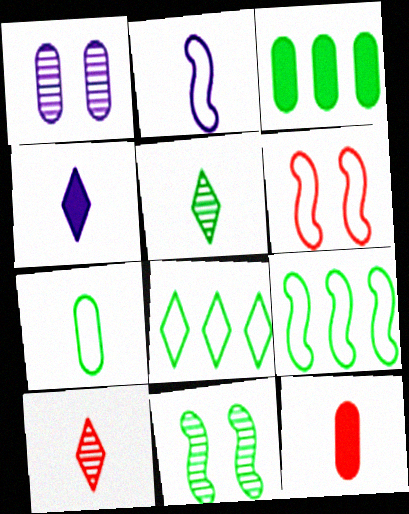[[2, 5, 12], 
[2, 6, 9]]